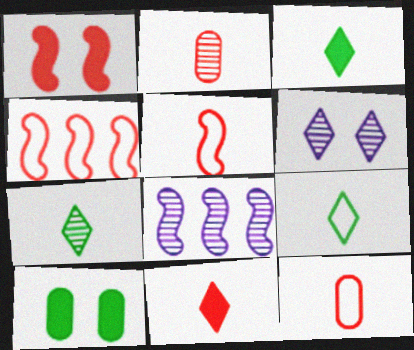[[2, 5, 11], 
[3, 7, 9]]